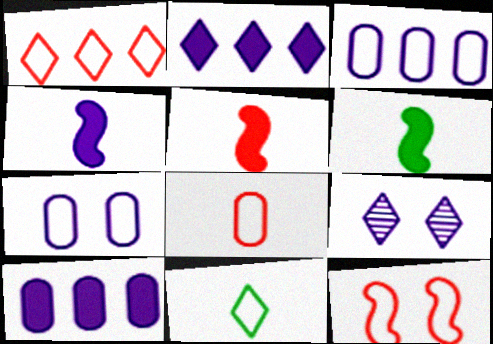[[1, 8, 12], 
[3, 4, 9], 
[3, 11, 12], 
[4, 5, 6]]